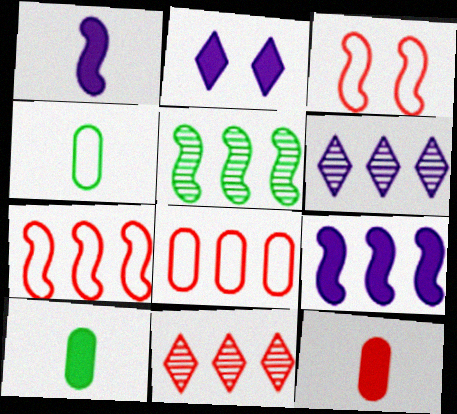[[1, 3, 5], 
[3, 6, 10], 
[3, 11, 12], 
[5, 7, 9]]